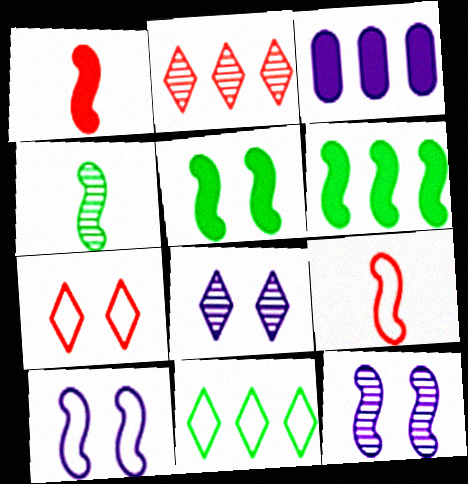[[3, 4, 7], 
[6, 9, 12]]